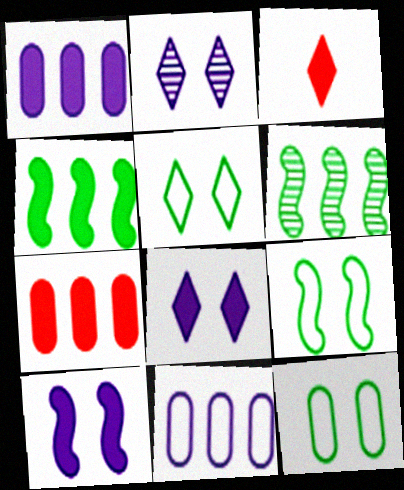[[5, 9, 12]]